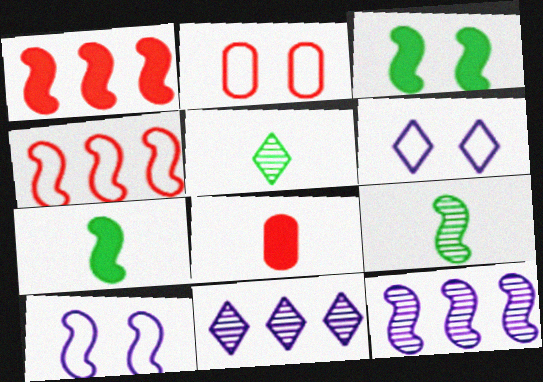[[1, 9, 10], 
[2, 7, 11]]